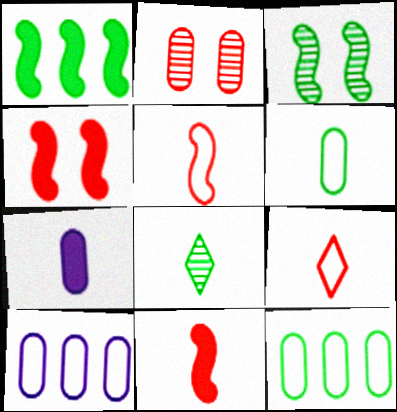[[2, 7, 12], 
[4, 8, 10], 
[5, 7, 8]]